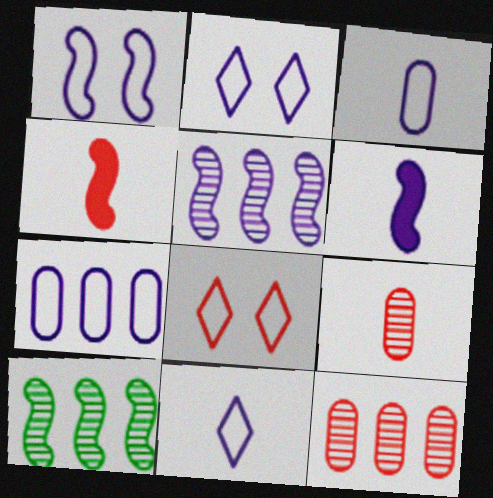[[1, 4, 10], 
[1, 5, 6], 
[1, 7, 11], 
[4, 8, 12]]